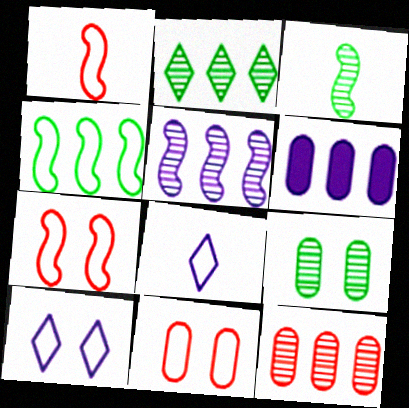[[2, 3, 9], 
[2, 5, 12], 
[4, 8, 11]]